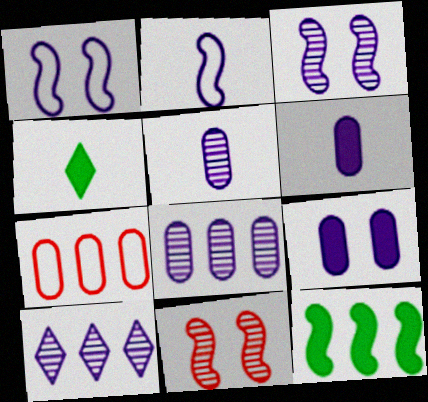[[1, 6, 10], 
[2, 9, 10], 
[2, 11, 12], 
[3, 4, 7], 
[3, 5, 10], 
[7, 10, 12]]